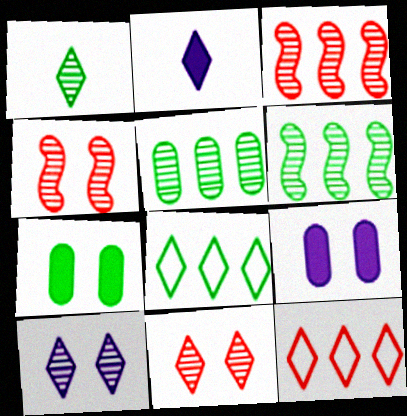[[2, 8, 11]]